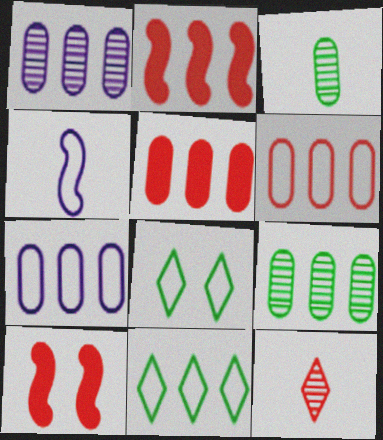[[1, 2, 11], 
[4, 6, 8], 
[5, 7, 9], 
[6, 10, 12]]